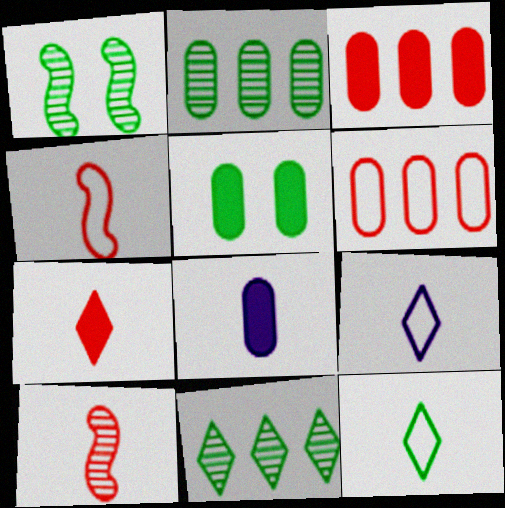[[1, 3, 9], 
[3, 5, 8], 
[8, 10, 12]]